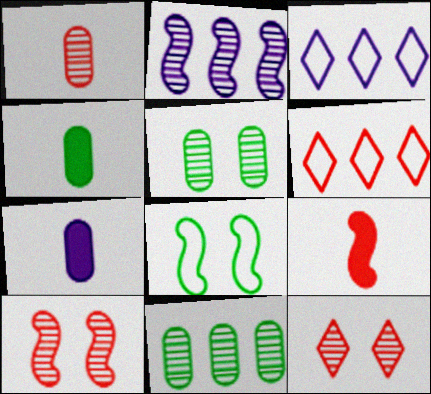[[2, 8, 9], 
[3, 4, 10], 
[3, 5, 9]]